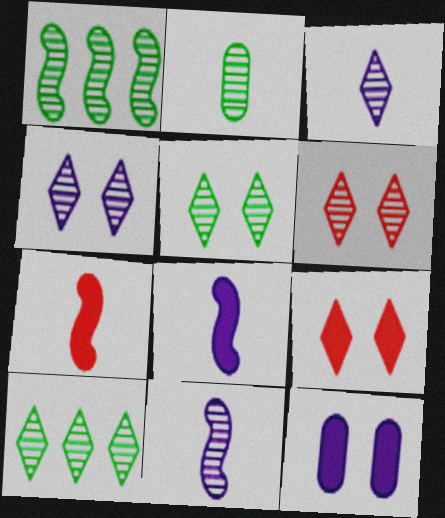[[1, 2, 5], 
[3, 6, 10], 
[4, 5, 6]]